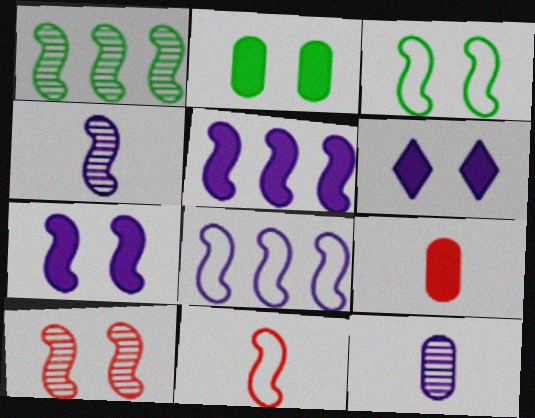[[1, 4, 10], 
[1, 7, 11], 
[3, 7, 10], 
[3, 8, 11], 
[4, 7, 8], 
[6, 8, 12]]